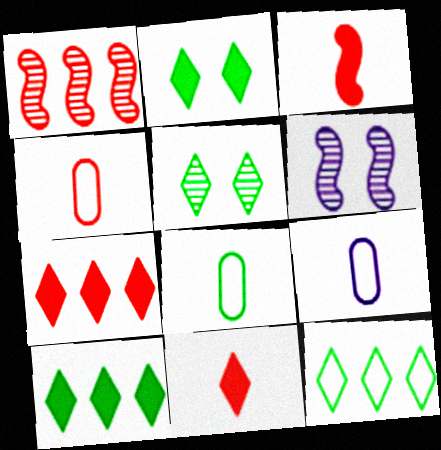[[1, 2, 9], 
[4, 6, 10], 
[4, 8, 9], 
[6, 7, 8]]